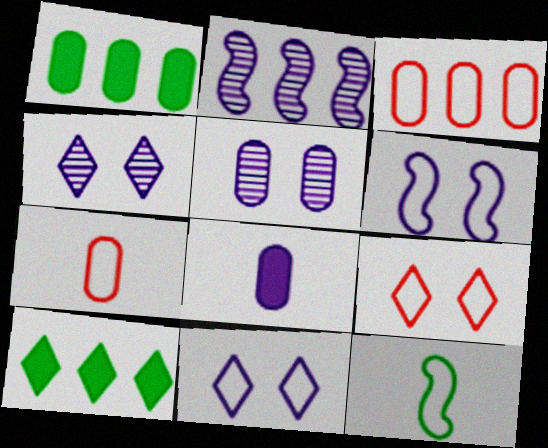[[1, 5, 7], 
[2, 3, 10], 
[2, 8, 11], 
[3, 11, 12]]